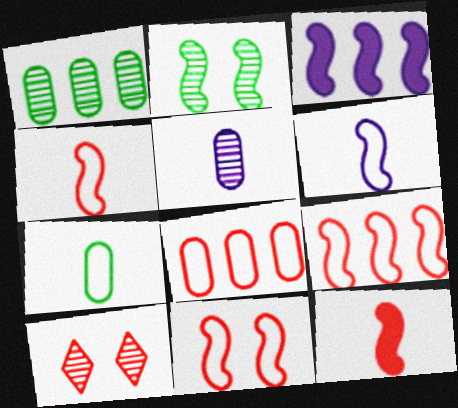[[2, 3, 4], 
[3, 7, 10], 
[4, 9, 11], 
[8, 10, 12]]